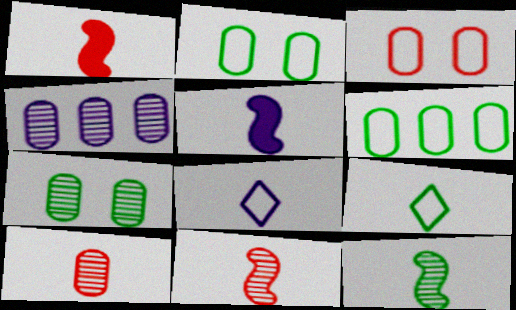[[4, 7, 10], 
[5, 9, 10]]